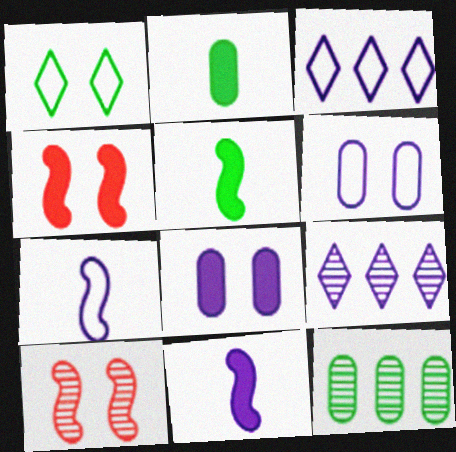[[1, 5, 12], 
[1, 8, 10], 
[2, 3, 10], 
[3, 6, 7], 
[6, 9, 11], 
[7, 8, 9]]